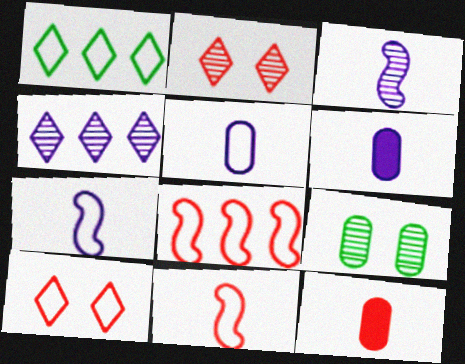[[2, 8, 12]]